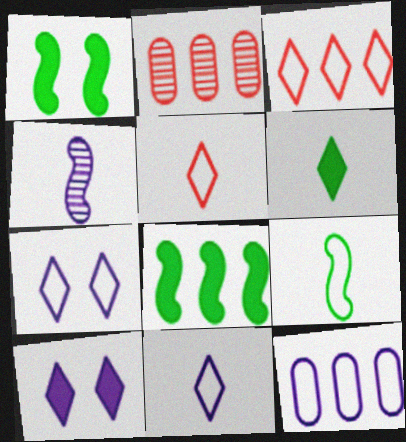[[1, 2, 11], 
[2, 9, 10], 
[4, 10, 12]]